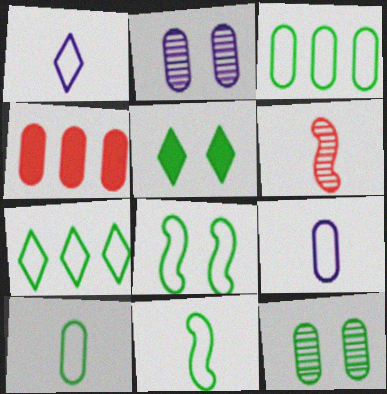[[2, 4, 10], 
[4, 9, 12], 
[5, 8, 12], 
[7, 8, 10]]